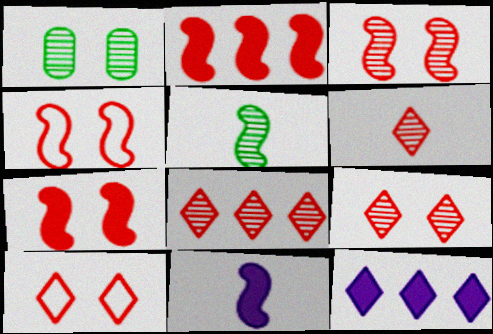[[3, 4, 7], 
[6, 8, 9]]